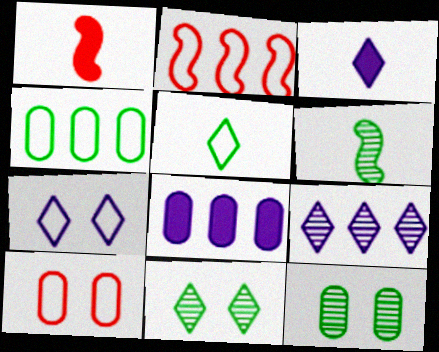[[2, 3, 12], 
[3, 7, 9]]